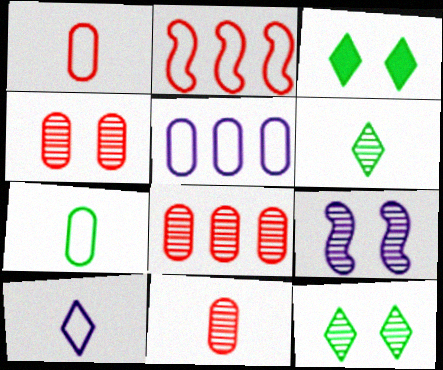[[4, 8, 11], 
[4, 9, 12], 
[6, 8, 9]]